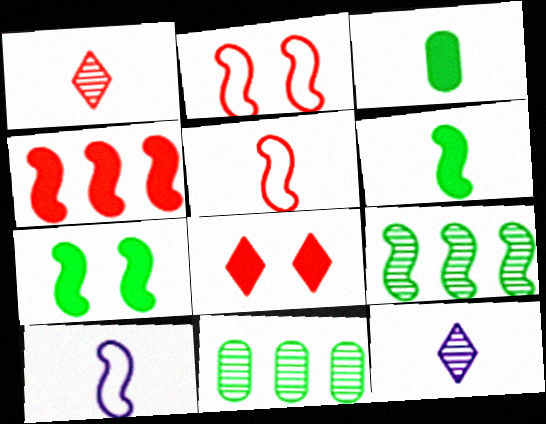[[1, 3, 10], 
[3, 5, 12], 
[8, 10, 11]]